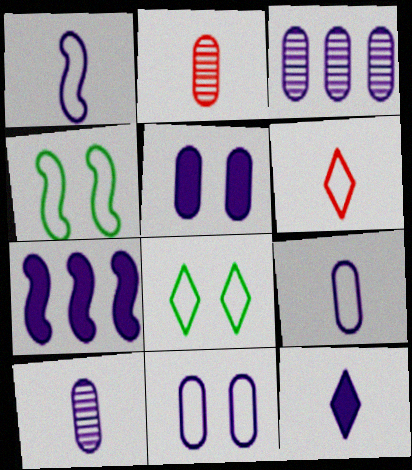[[1, 10, 12], 
[2, 7, 8], 
[3, 5, 9], 
[5, 7, 12]]